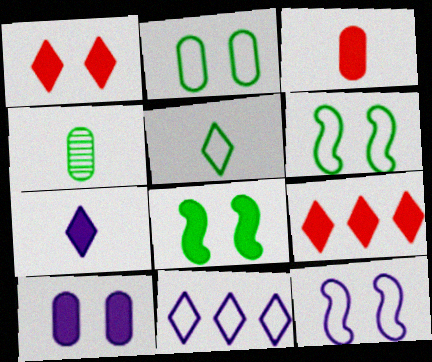[[1, 8, 10], 
[4, 9, 12]]